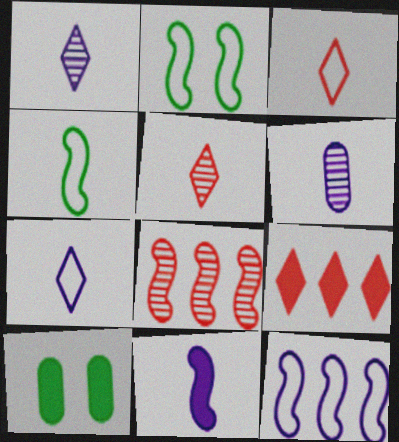[[2, 6, 9], 
[2, 8, 11], 
[5, 10, 12], 
[6, 7, 11], 
[7, 8, 10], 
[9, 10, 11]]